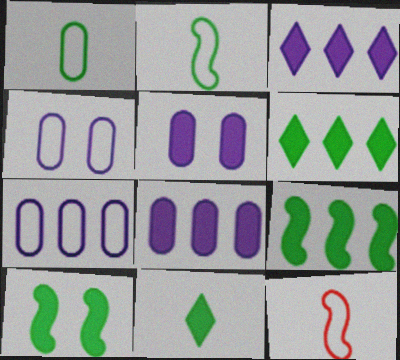[]